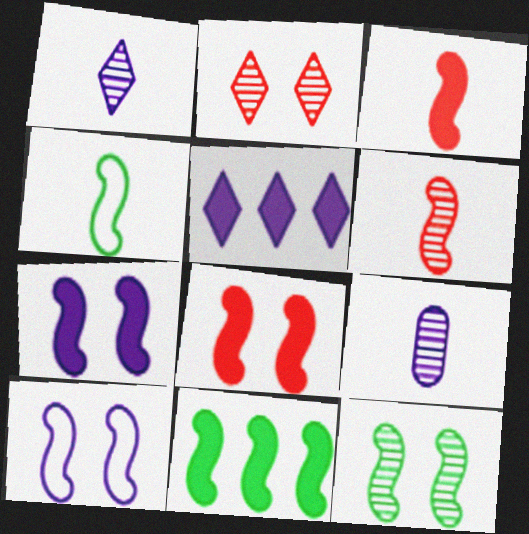[[3, 7, 11], 
[4, 11, 12], 
[5, 9, 10], 
[6, 10, 11], 
[8, 10, 12]]